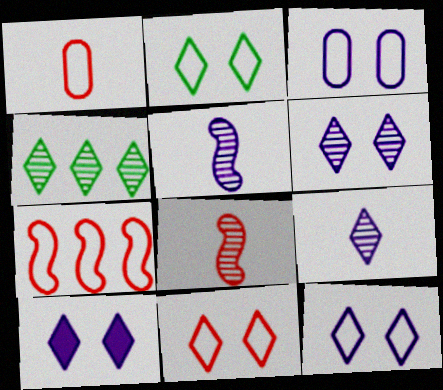[[1, 7, 11], 
[2, 11, 12], 
[6, 10, 12]]